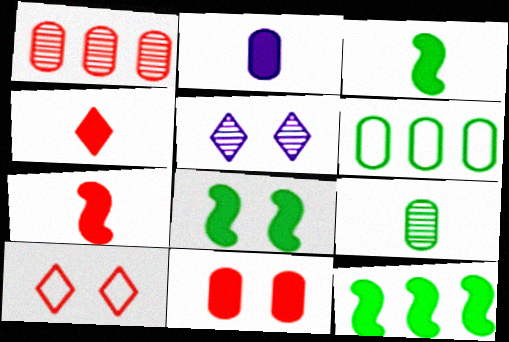[[1, 7, 10], 
[2, 3, 4], 
[3, 8, 12], 
[5, 6, 7]]